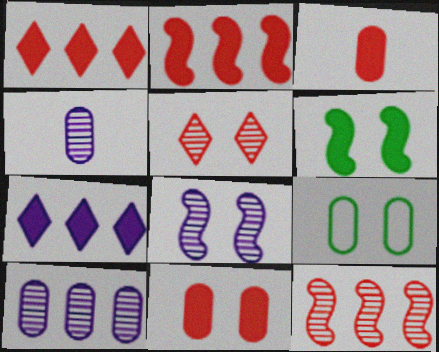[[3, 6, 7], 
[3, 9, 10]]